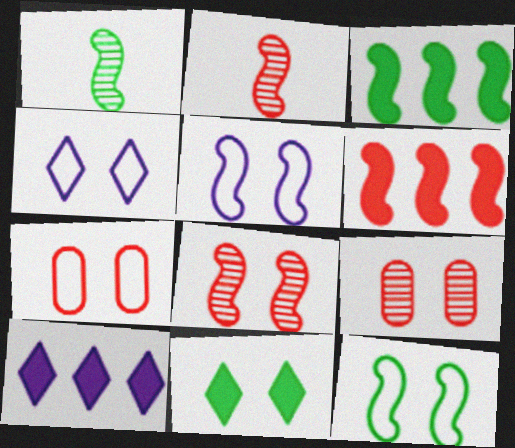[[1, 3, 12], 
[1, 5, 6], 
[1, 7, 10], 
[2, 3, 5], 
[4, 7, 12], 
[5, 9, 11]]